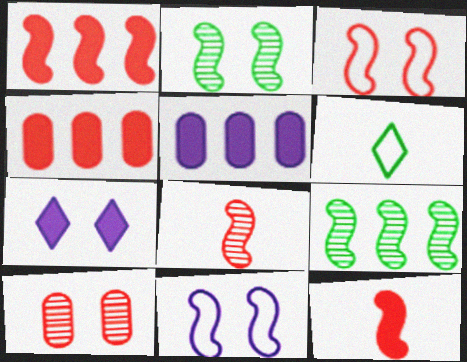[[1, 3, 8], 
[9, 11, 12]]